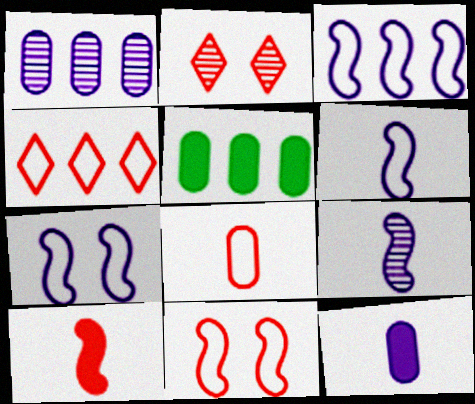[[2, 5, 6], 
[3, 6, 7], 
[4, 8, 11]]